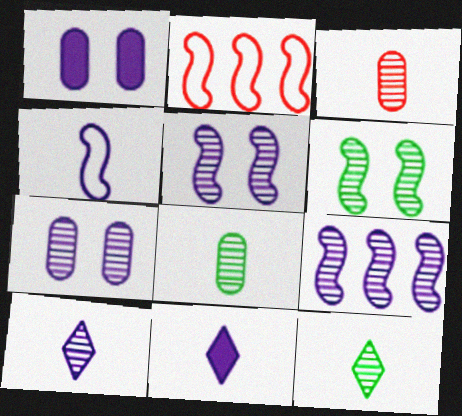[[1, 2, 12], 
[7, 9, 10]]